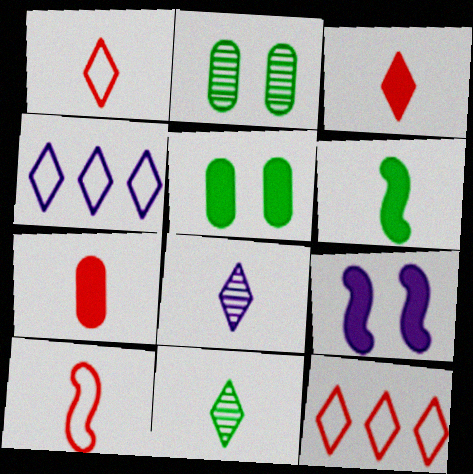[]